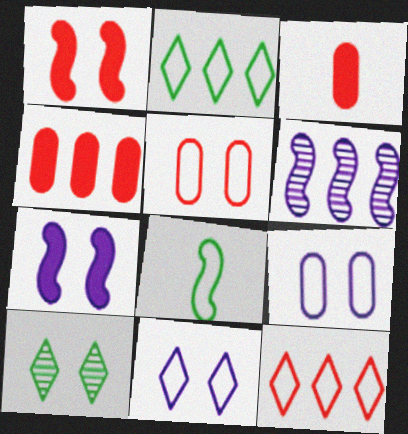[[1, 6, 8], 
[1, 9, 10], 
[2, 4, 6], 
[5, 7, 10], 
[8, 9, 12]]